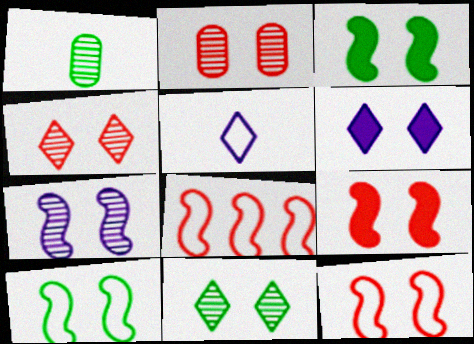[[1, 6, 8], 
[2, 6, 10], 
[2, 7, 11], 
[3, 7, 12], 
[7, 9, 10]]